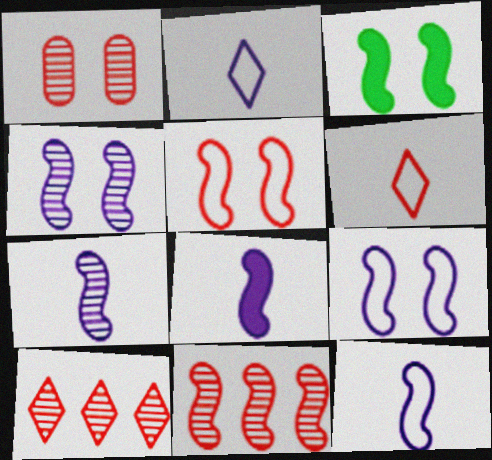[[3, 4, 5], 
[3, 11, 12], 
[7, 8, 12]]